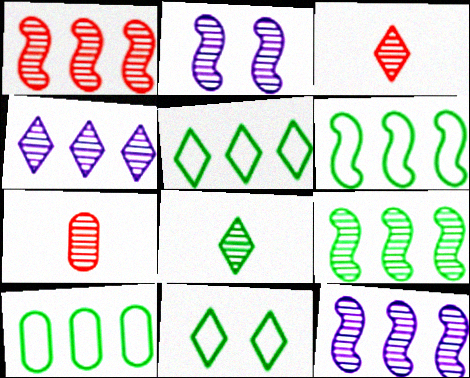[[1, 9, 12], 
[5, 6, 10]]